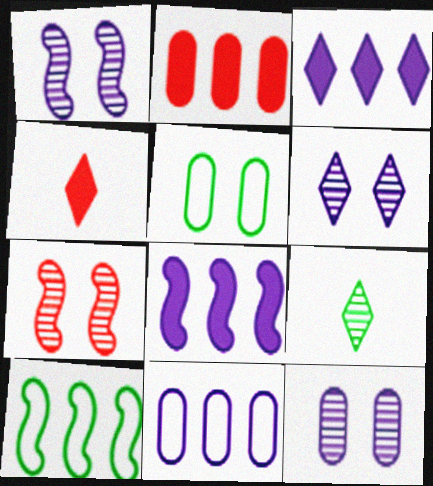[[1, 6, 12], 
[4, 10, 12]]